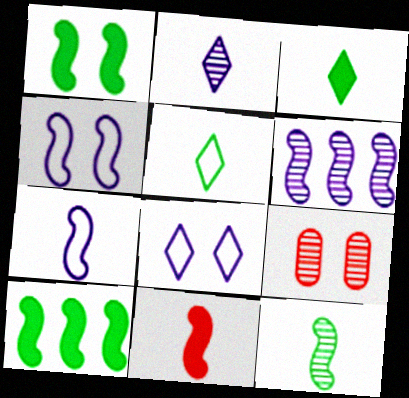[[1, 8, 9], 
[7, 11, 12]]